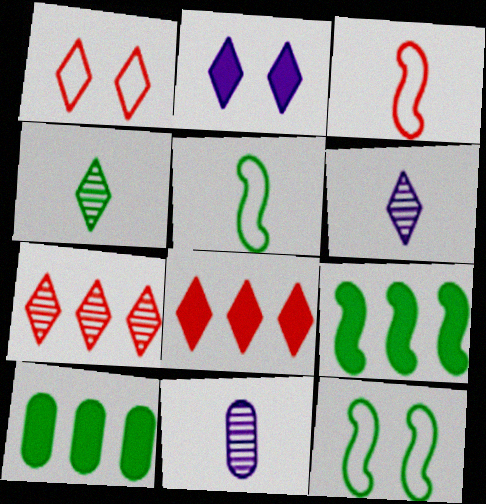[[1, 9, 11], 
[4, 10, 12], 
[8, 11, 12]]